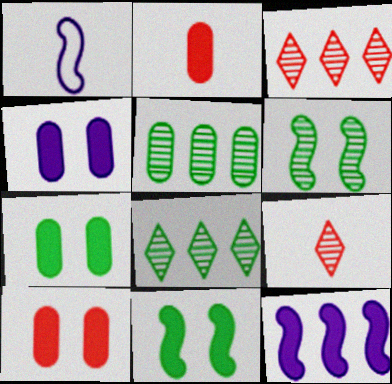[[1, 3, 7], 
[1, 8, 10], 
[4, 7, 10]]